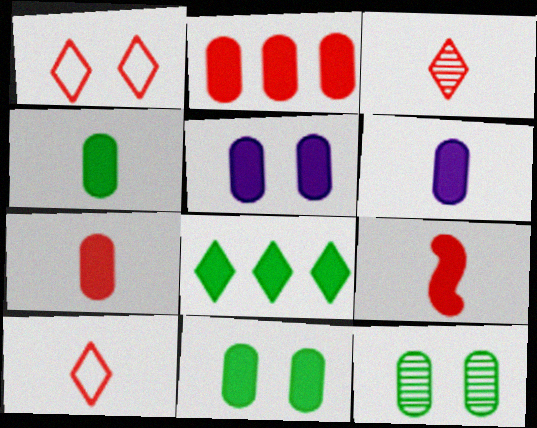[[2, 4, 5], 
[2, 6, 11], 
[4, 6, 7], 
[5, 8, 9]]